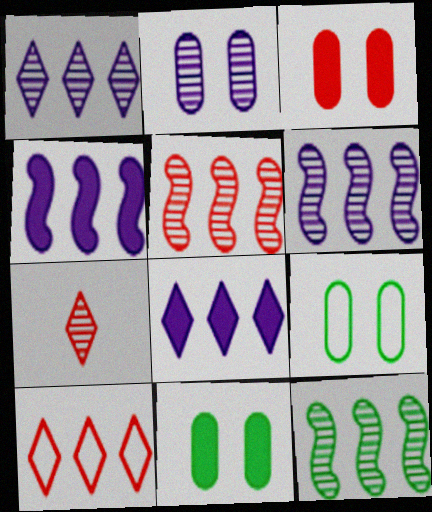[[2, 3, 9], 
[2, 7, 12], 
[4, 7, 9], 
[5, 6, 12]]